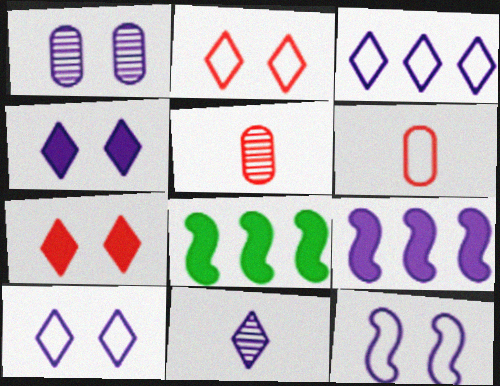[[1, 4, 12], 
[3, 4, 11], 
[5, 8, 10]]